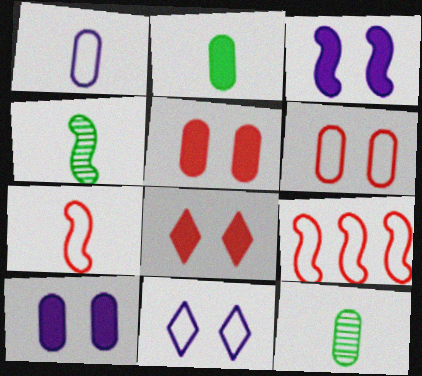[[3, 4, 9]]